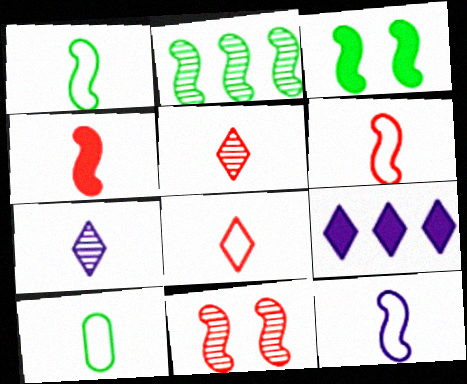[[1, 2, 3], 
[1, 6, 12], 
[4, 7, 10], 
[8, 10, 12], 
[9, 10, 11]]